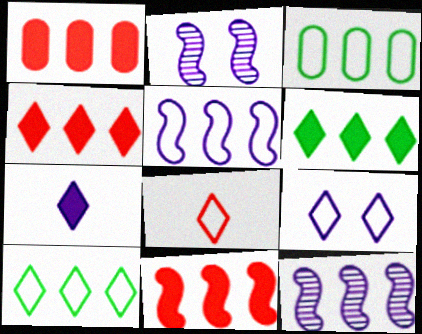[[1, 4, 11], 
[1, 10, 12], 
[3, 4, 12], 
[8, 9, 10]]